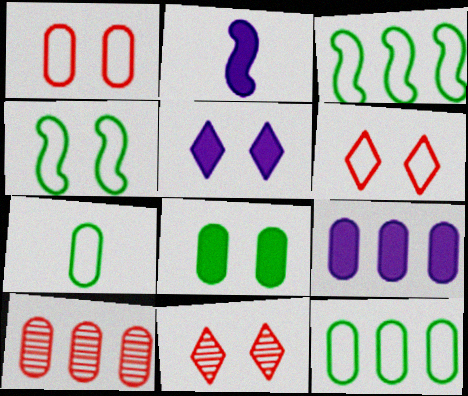[[2, 5, 9], 
[2, 11, 12], 
[9, 10, 12]]